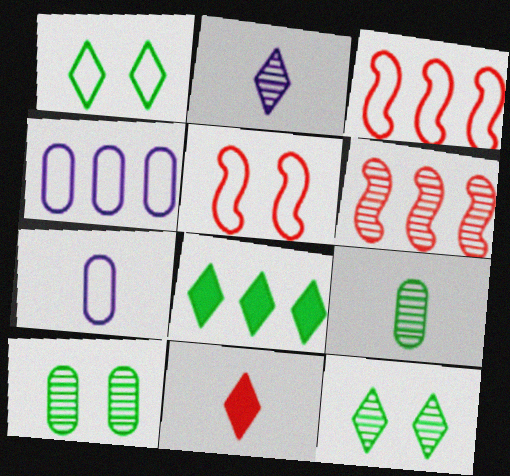[[1, 3, 7], 
[2, 6, 10], 
[4, 6, 8]]